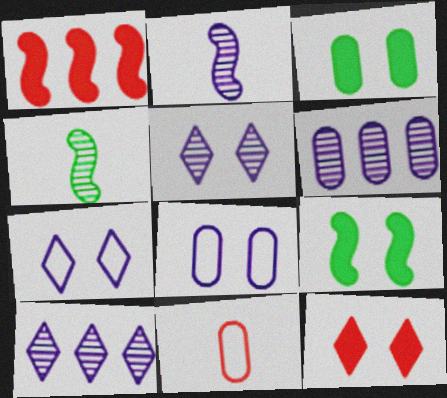[[2, 5, 6], 
[3, 6, 11], 
[9, 10, 11]]